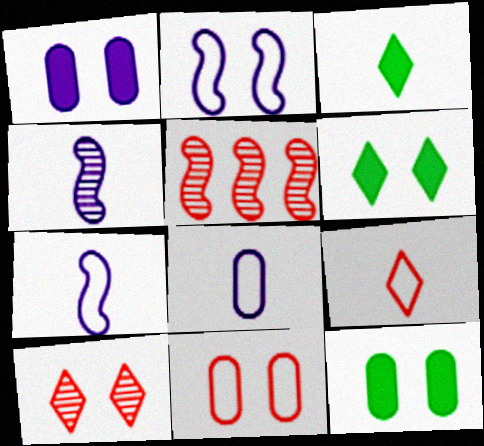[[2, 10, 12], 
[5, 6, 8]]